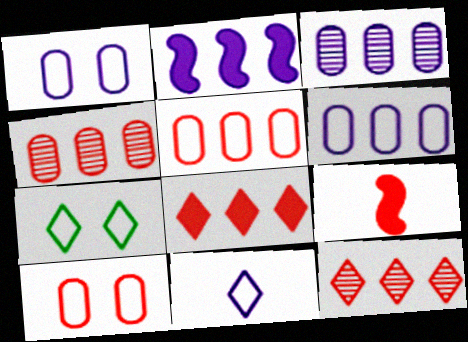[[3, 7, 9], 
[9, 10, 12]]